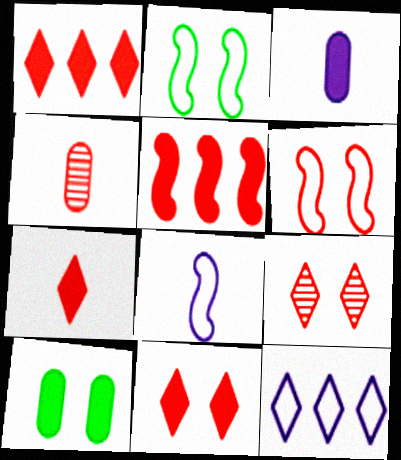[[1, 4, 6], 
[1, 7, 11]]